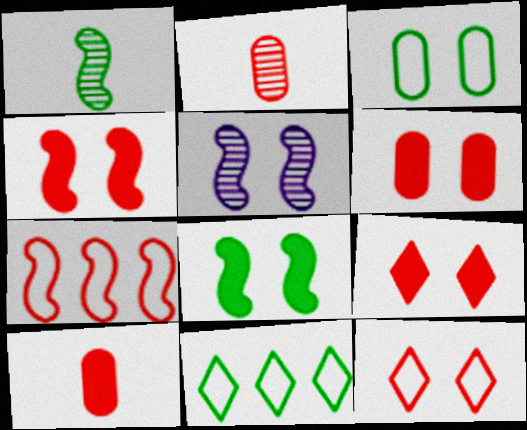[[2, 7, 9], 
[3, 5, 9], 
[4, 6, 9], 
[5, 10, 11]]